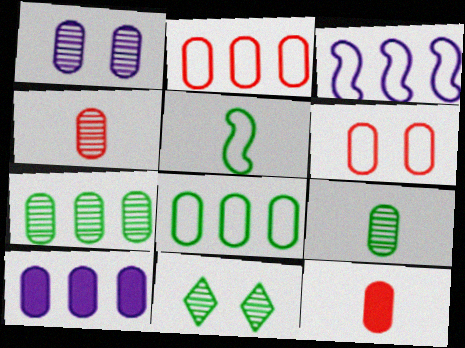[[1, 4, 7], 
[1, 8, 12], 
[2, 7, 10], 
[3, 11, 12], 
[6, 9, 10]]